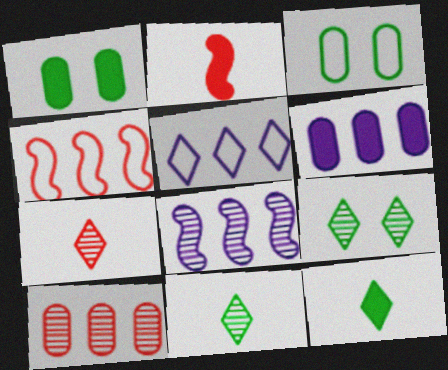[[5, 6, 8]]